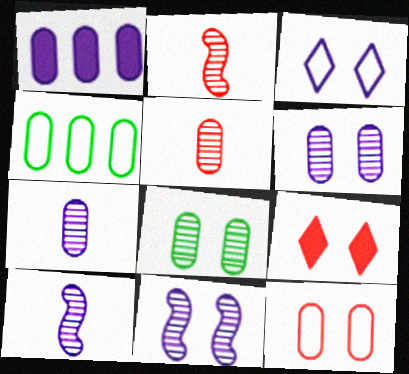[[1, 3, 10], 
[4, 9, 10]]